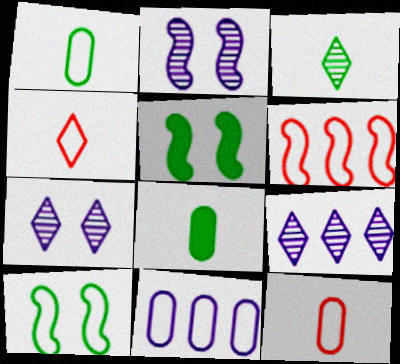[[4, 10, 11], 
[5, 9, 12], 
[6, 7, 8]]